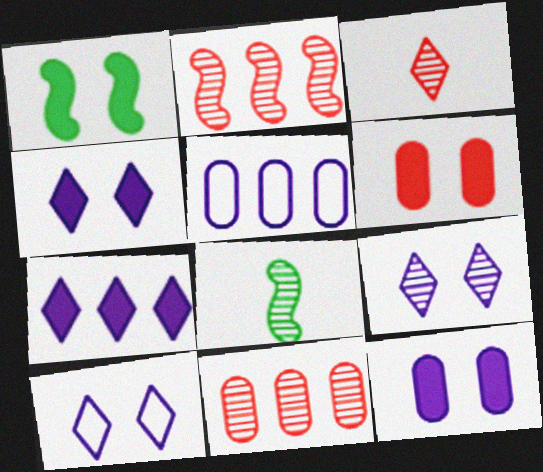[[1, 3, 5], 
[1, 4, 6], 
[4, 9, 10], 
[8, 9, 11]]